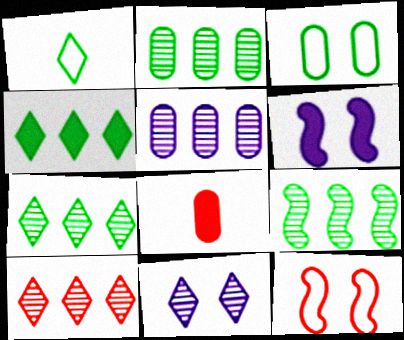[[2, 7, 9], 
[3, 5, 8], 
[4, 6, 8], 
[5, 9, 10], 
[8, 10, 12]]